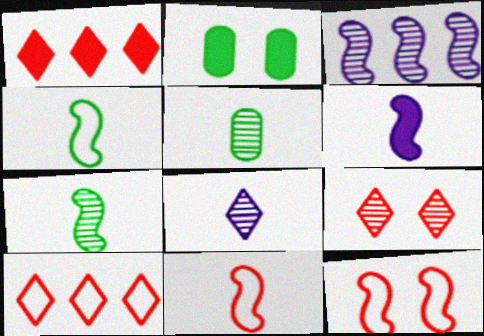[[1, 2, 6], 
[3, 5, 9], 
[6, 7, 11]]